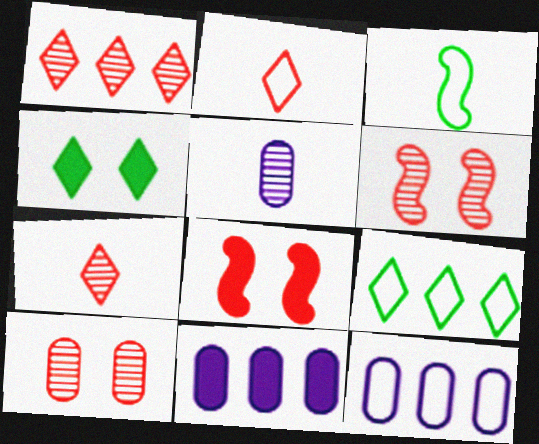[[5, 8, 9]]